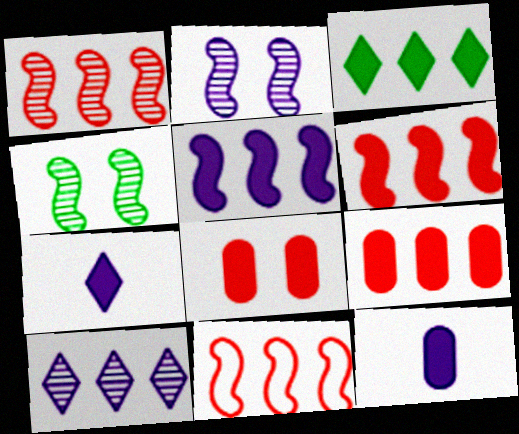[[1, 6, 11], 
[3, 5, 9]]